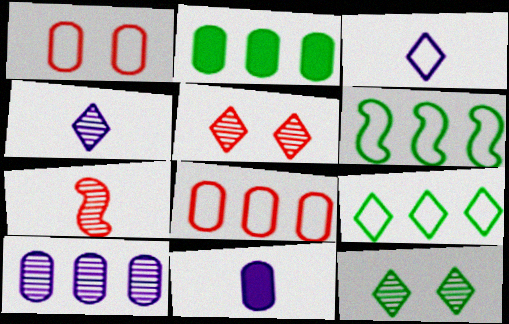[[1, 3, 6], 
[2, 8, 10], 
[5, 6, 11], 
[7, 10, 12]]